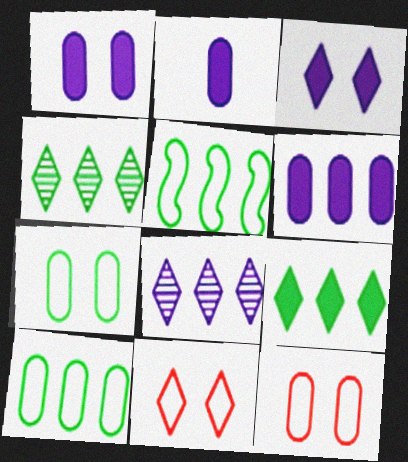[[1, 2, 6]]